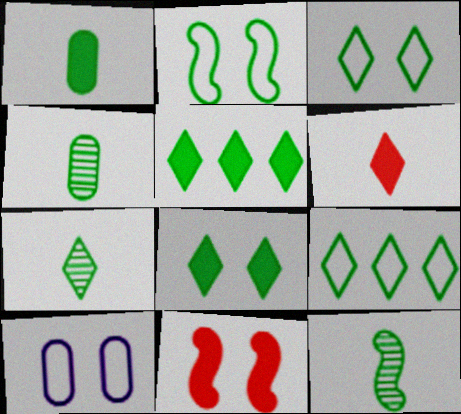[[2, 4, 5], 
[3, 5, 7], 
[4, 7, 12], 
[7, 8, 9]]